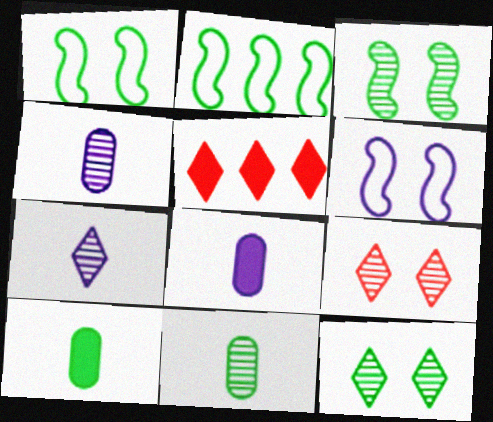[[1, 4, 5], 
[2, 8, 9], 
[2, 10, 12], 
[5, 6, 11]]